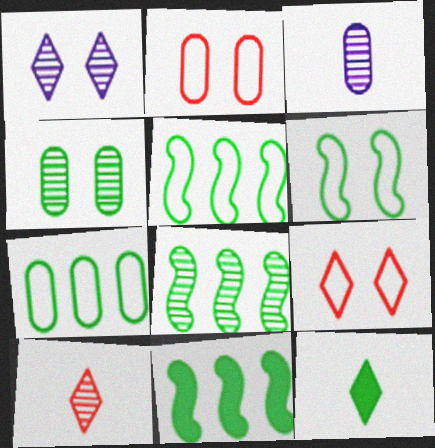[[3, 9, 11], 
[4, 5, 12], 
[5, 8, 11]]